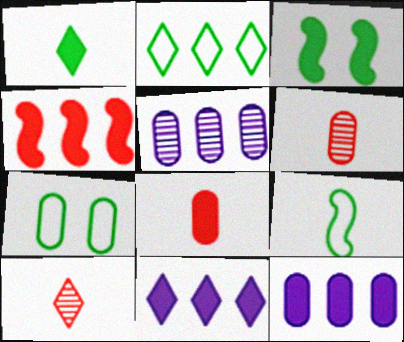[[2, 4, 5], 
[2, 7, 9], 
[3, 8, 11], 
[5, 7, 8], 
[6, 7, 12]]